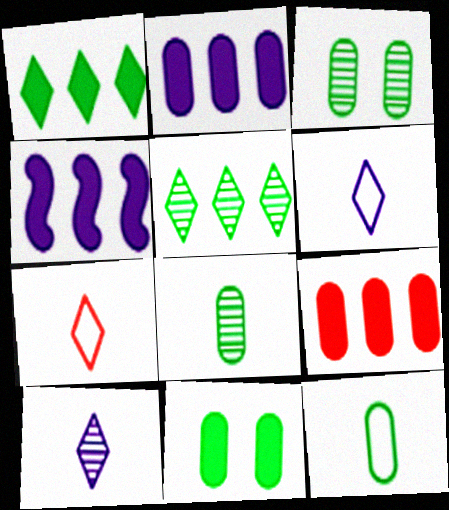[[1, 4, 9], 
[3, 4, 7]]